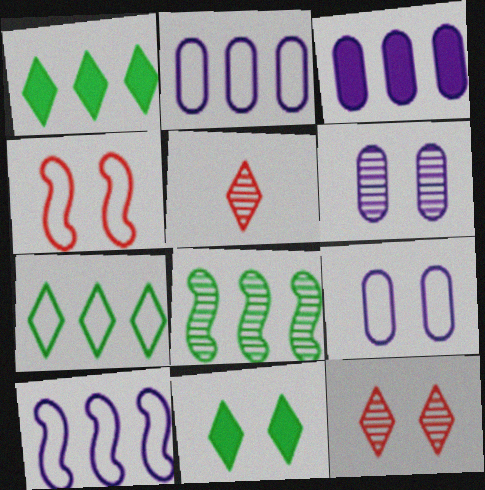[[4, 6, 11], 
[5, 6, 8]]